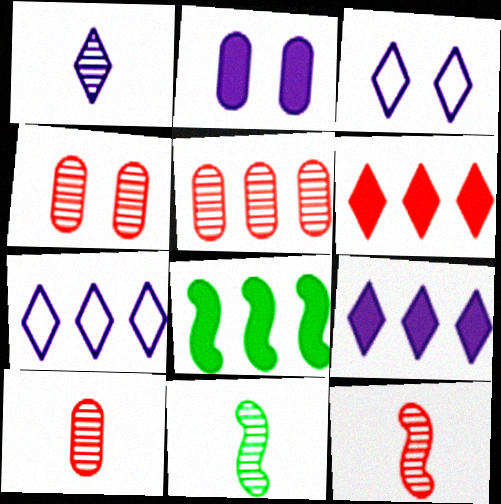[[1, 3, 9], 
[1, 10, 11], 
[3, 8, 10], 
[4, 5, 10], 
[5, 7, 8]]